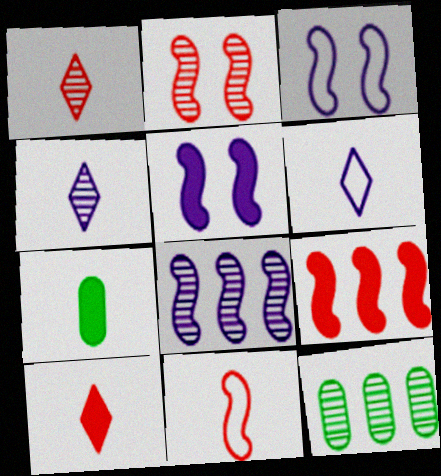[[2, 4, 12], 
[2, 9, 11], 
[3, 10, 12], 
[4, 7, 11]]